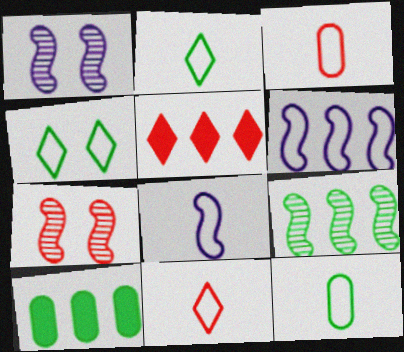[[1, 5, 12], 
[1, 10, 11], 
[2, 3, 8], 
[3, 4, 6], 
[3, 5, 7], 
[8, 11, 12]]